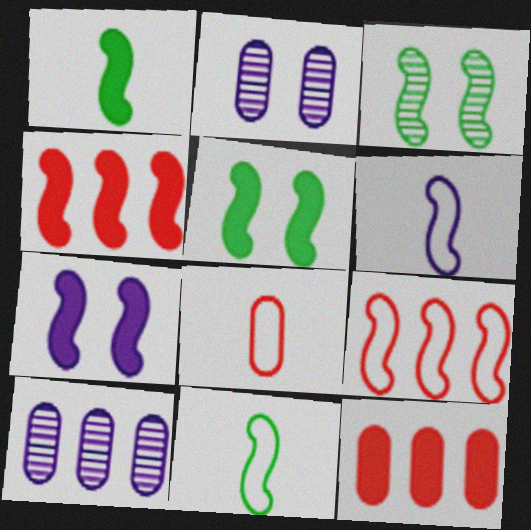[[1, 4, 7], 
[3, 4, 6]]